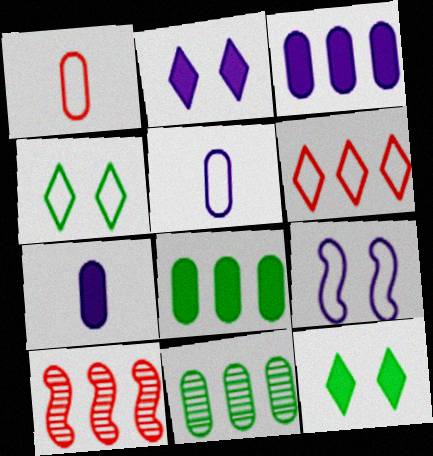[[4, 7, 10], 
[5, 10, 12]]